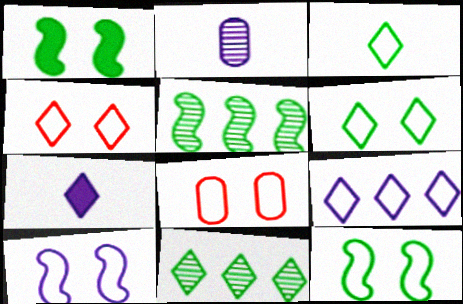[[3, 4, 9], 
[4, 7, 11], 
[5, 7, 8], 
[6, 8, 10]]